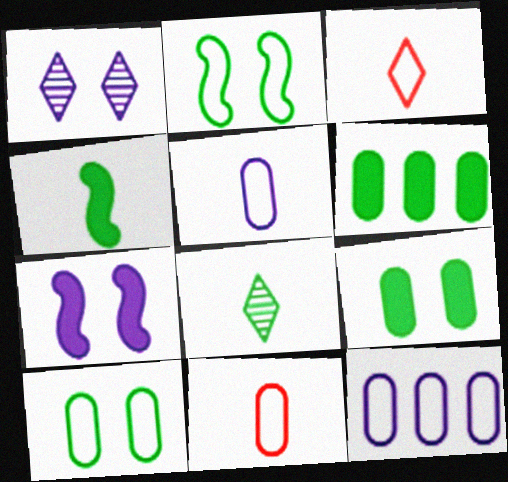[[2, 3, 12], 
[2, 6, 8], 
[10, 11, 12]]